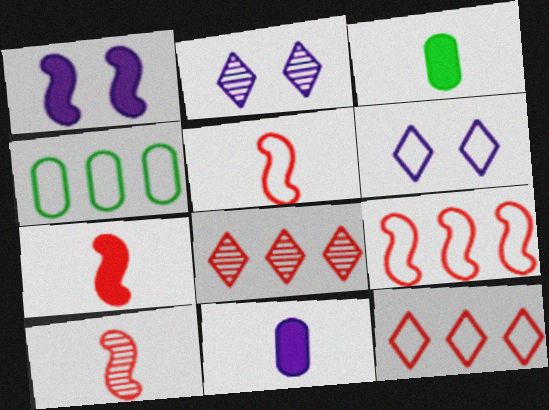[[2, 3, 9], 
[2, 4, 7], 
[4, 5, 6], 
[5, 7, 10]]